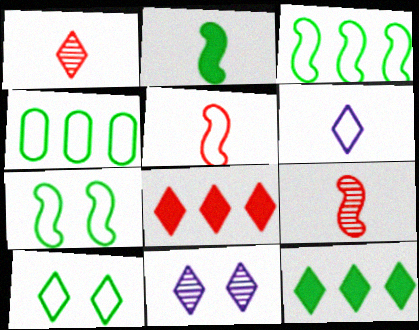[]